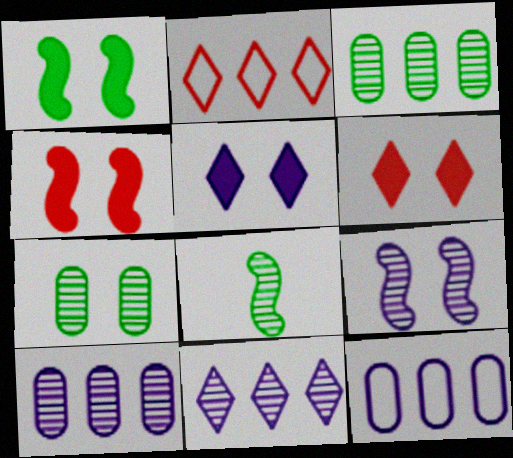[[6, 8, 12]]